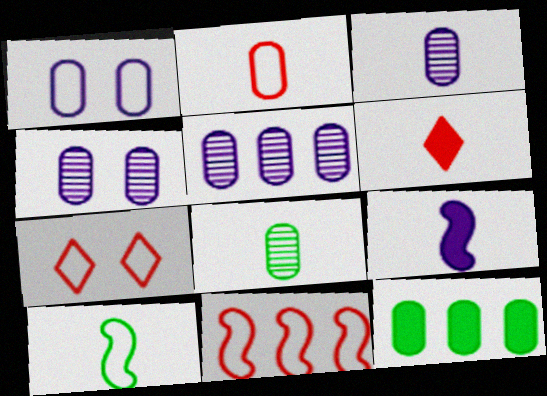[[2, 4, 12], 
[2, 7, 11], 
[3, 4, 5], 
[3, 6, 10]]